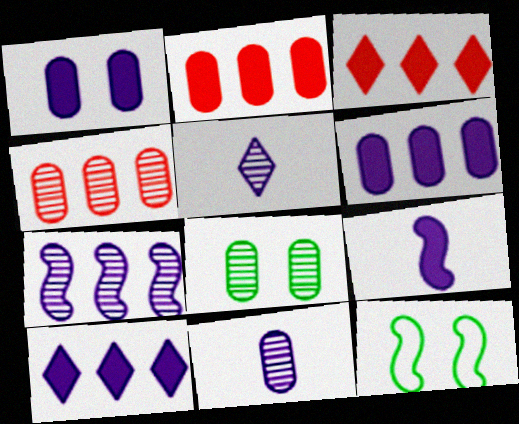[[1, 9, 10], 
[2, 5, 12], 
[3, 11, 12], 
[4, 8, 11]]